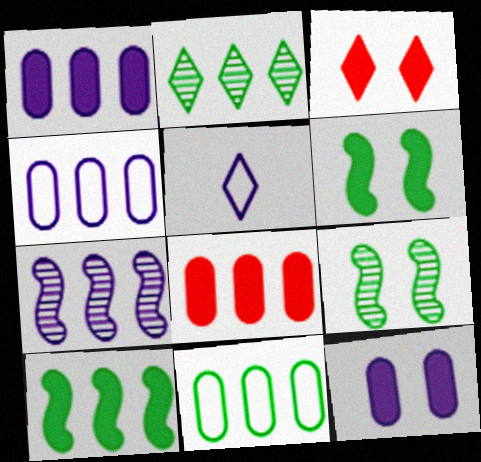[[2, 3, 5], 
[2, 10, 11], 
[3, 6, 12], 
[5, 7, 12], 
[5, 8, 9]]